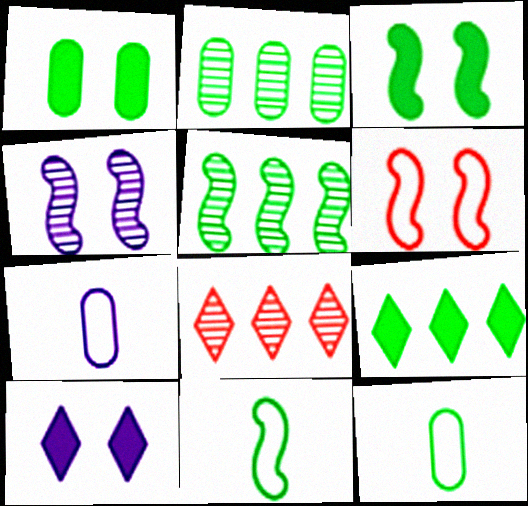[[1, 2, 12], 
[3, 4, 6], 
[3, 5, 11], 
[3, 7, 8]]